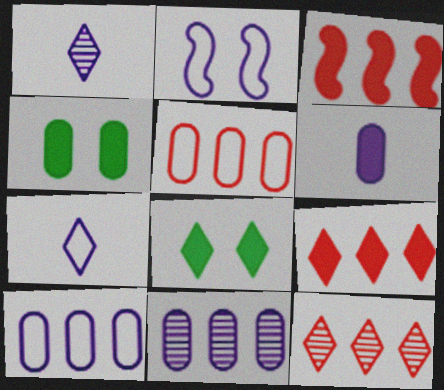[[2, 7, 10], 
[3, 5, 12], 
[3, 6, 8], 
[7, 8, 12]]